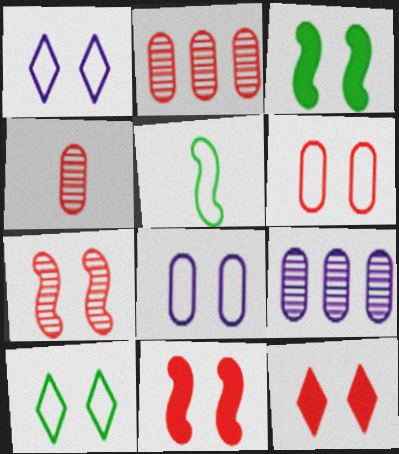[[5, 9, 12], 
[6, 7, 12]]